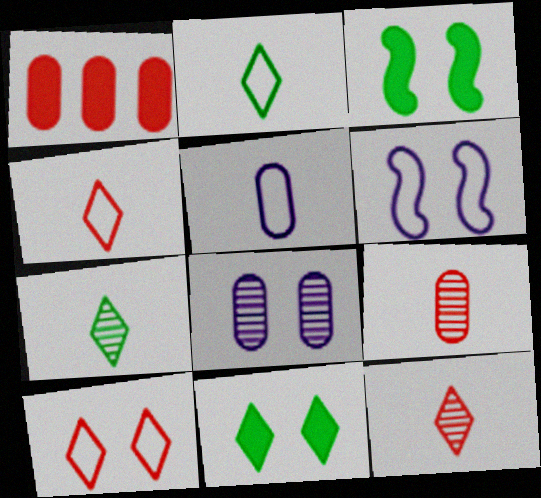[[1, 6, 7], 
[3, 8, 10]]